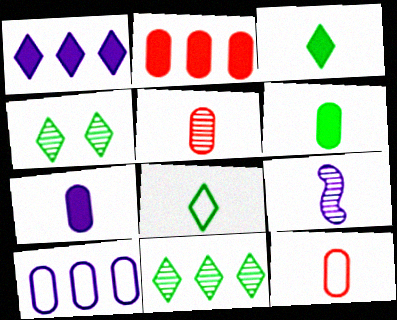[[3, 9, 12]]